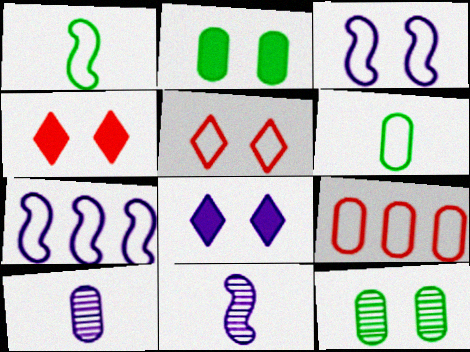[[2, 9, 10], 
[3, 4, 12], 
[5, 6, 7], 
[7, 8, 10]]